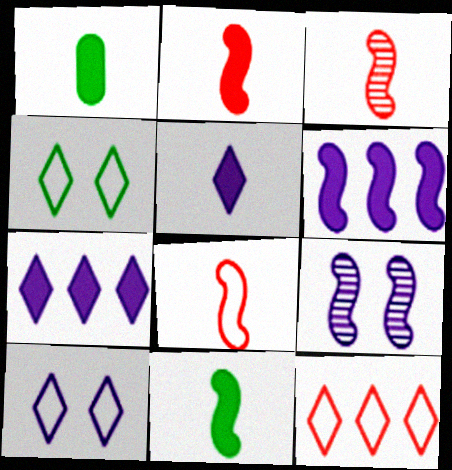[[1, 2, 5], 
[1, 9, 12], 
[2, 3, 8]]